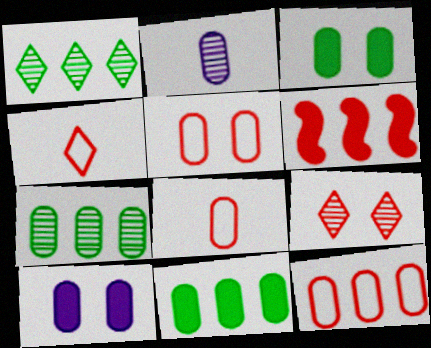[[2, 3, 12], 
[2, 5, 11], 
[5, 8, 12], 
[6, 8, 9], 
[7, 8, 10]]